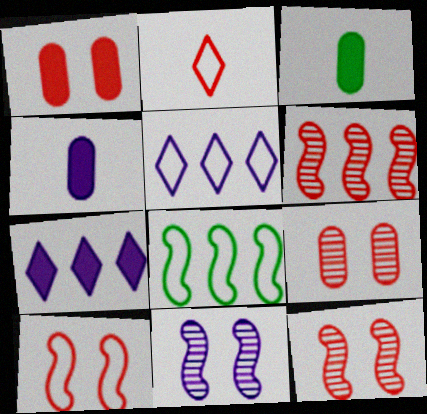[[1, 2, 6], 
[3, 5, 12], 
[4, 5, 11]]